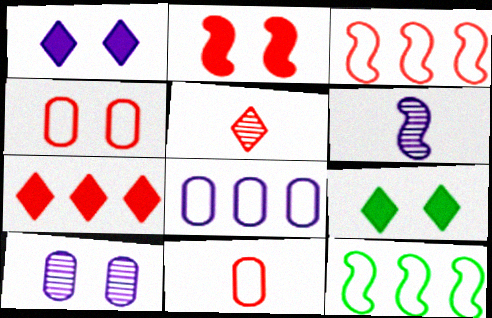[[1, 6, 8], 
[2, 6, 12]]